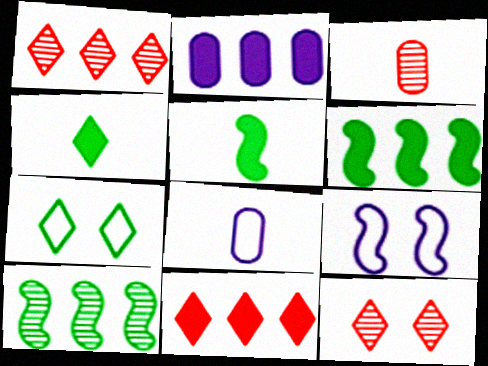[[2, 6, 11], 
[6, 8, 12]]